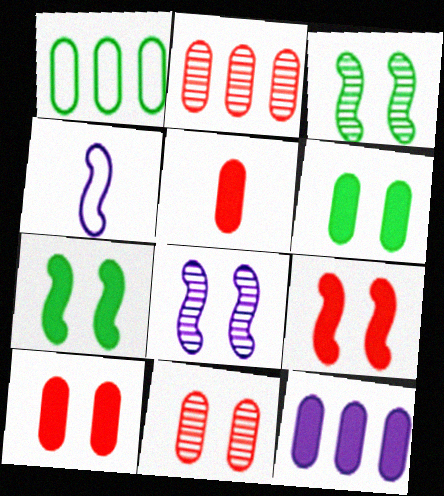[[1, 2, 12], 
[5, 6, 12]]